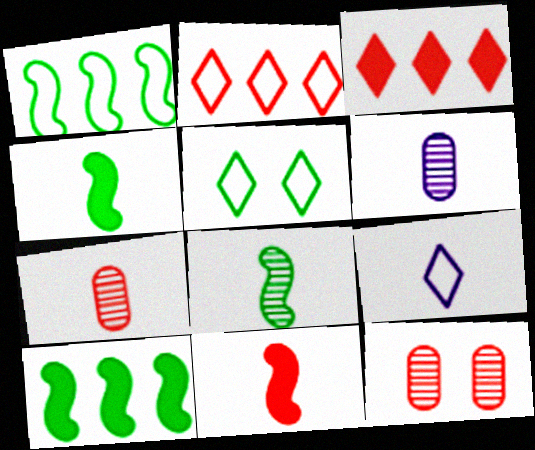[[2, 5, 9], 
[2, 11, 12], 
[4, 7, 9], 
[9, 10, 12]]